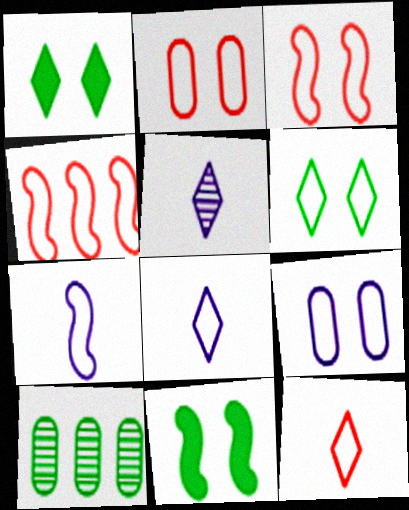[[2, 4, 12], 
[3, 6, 9]]